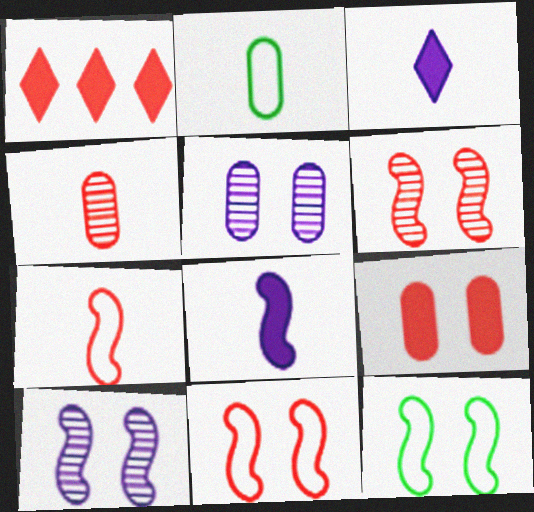[[1, 2, 10], 
[1, 4, 11]]